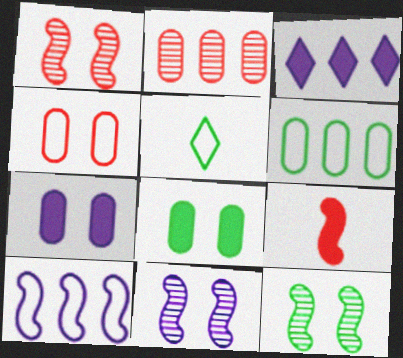[[1, 11, 12], 
[3, 8, 9], 
[4, 5, 10], 
[9, 10, 12]]